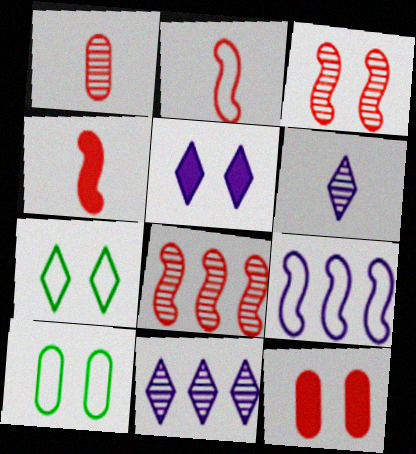[[3, 5, 10], 
[4, 10, 11]]